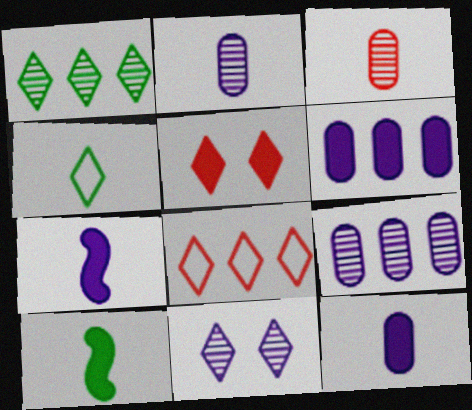[[3, 4, 7], 
[5, 6, 10]]